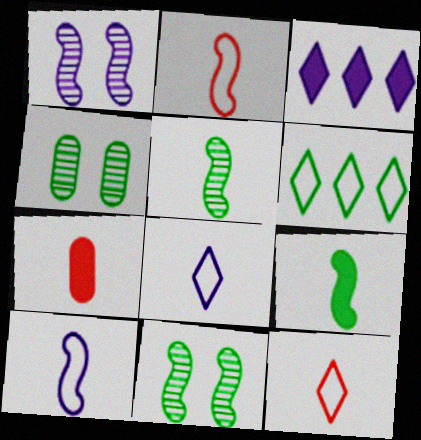[[1, 6, 7], 
[2, 3, 4], 
[4, 6, 9], 
[5, 7, 8]]